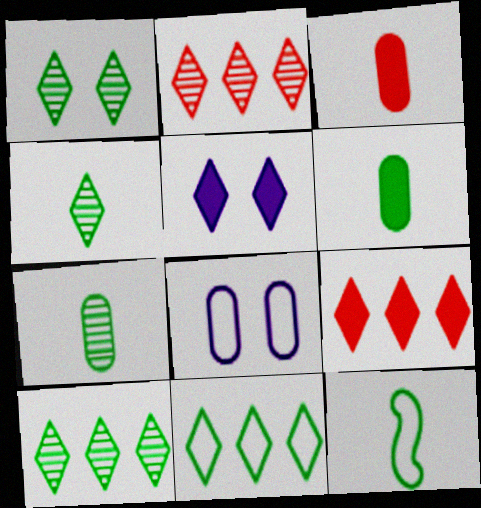[[1, 4, 10], 
[4, 6, 12]]